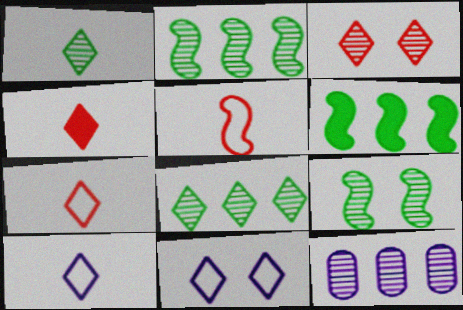[[1, 4, 10], 
[4, 8, 11]]